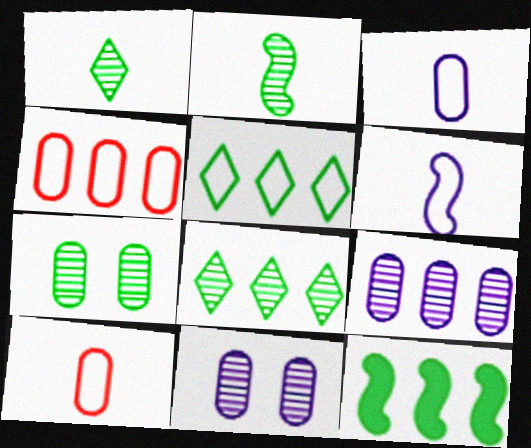[[2, 7, 8]]